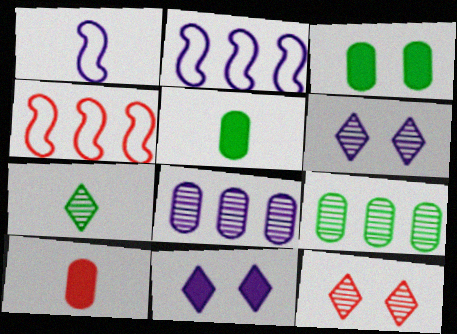[[1, 7, 10], 
[1, 8, 11], 
[2, 5, 12], 
[4, 5, 6], 
[4, 10, 12]]